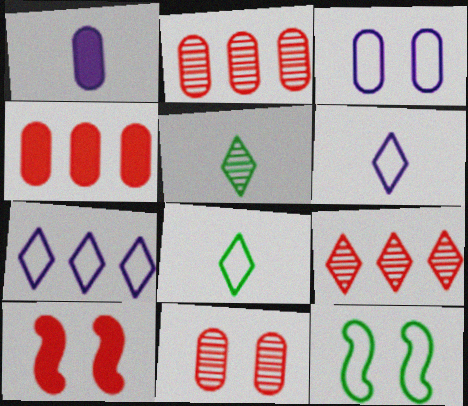[[1, 9, 12]]